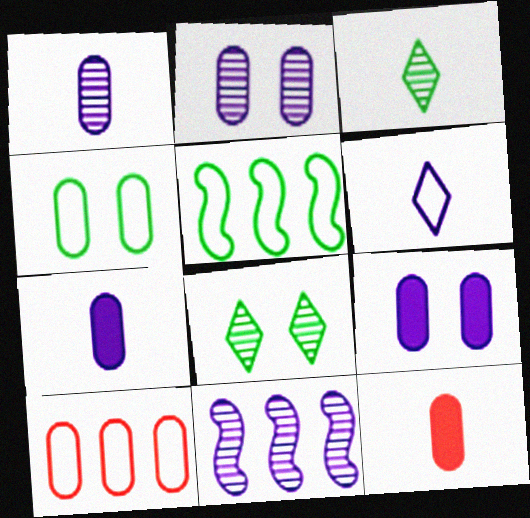[[6, 9, 11]]